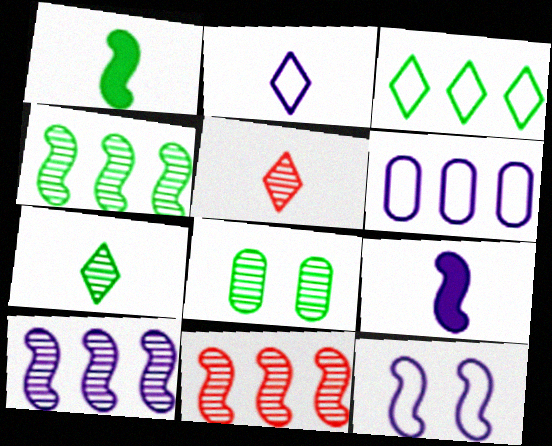[[1, 3, 8], 
[1, 11, 12], 
[2, 6, 12], 
[4, 7, 8], 
[4, 10, 11], 
[5, 8, 10], 
[9, 10, 12]]